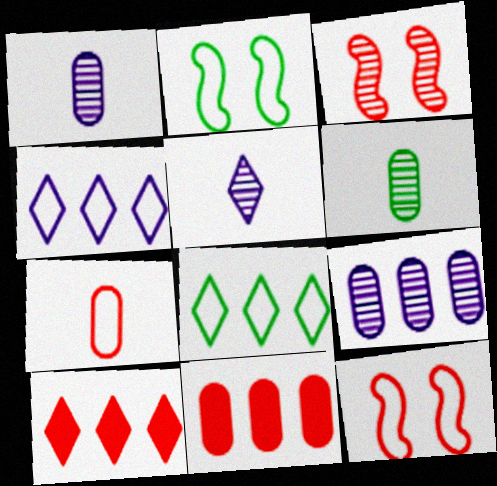[[1, 2, 10], 
[2, 4, 7], 
[2, 5, 11], 
[3, 7, 10]]